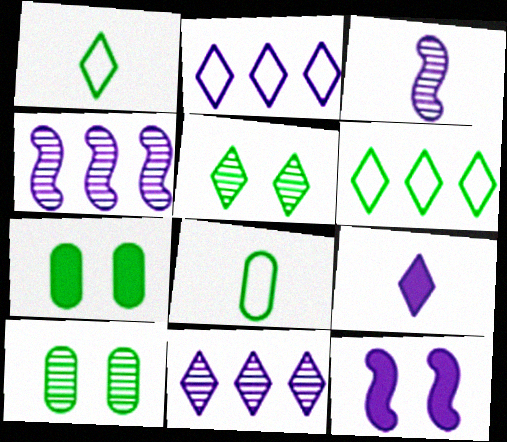[]